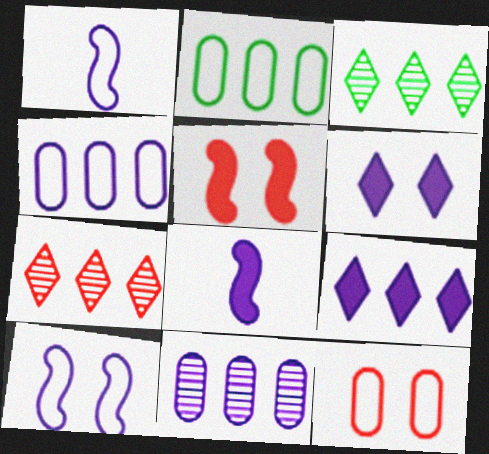[[1, 6, 11], 
[3, 8, 12]]